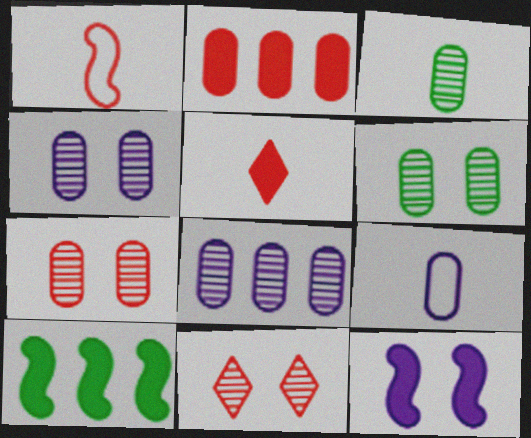[[1, 2, 11], 
[2, 6, 9], 
[3, 7, 8], 
[4, 6, 7], 
[9, 10, 11]]